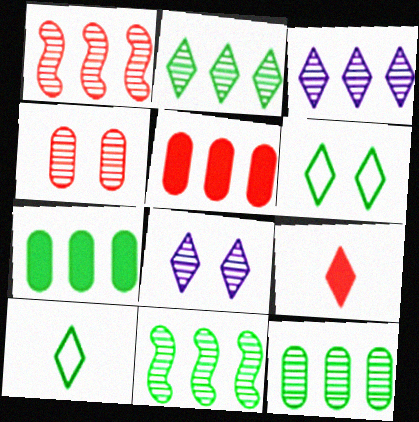[[1, 3, 12], 
[2, 11, 12], 
[3, 6, 9]]